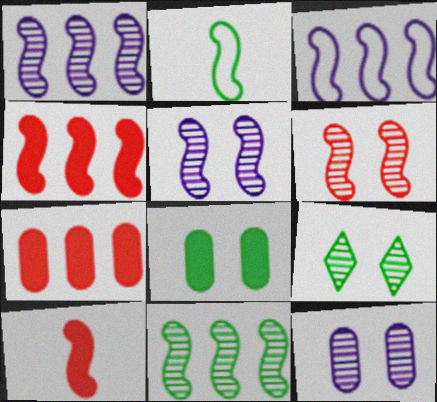[[2, 4, 5], 
[3, 4, 11], 
[6, 9, 12]]